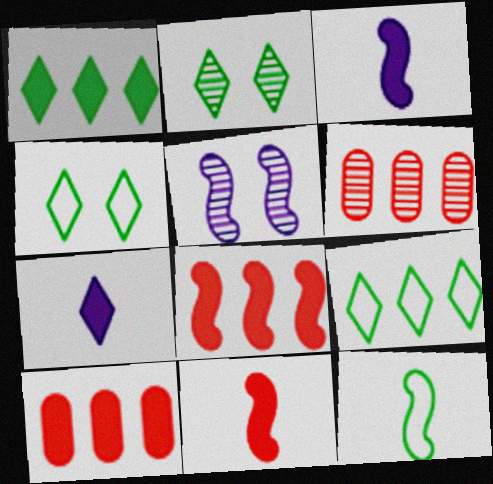[[3, 4, 6], 
[5, 8, 12]]